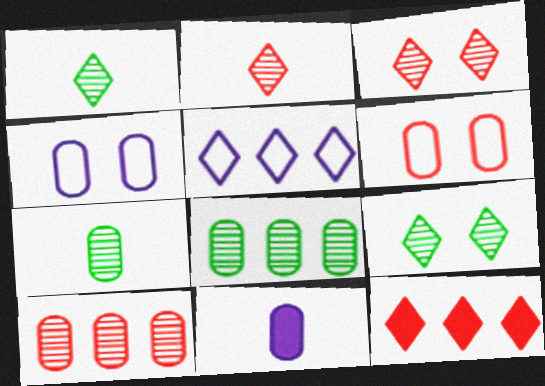[[6, 8, 11]]